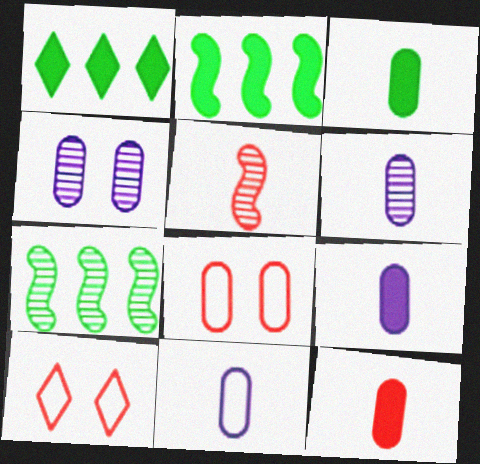[[2, 6, 10], 
[3, 9, 12], 
[6, 9, 11], 
[7, 9, 10]]